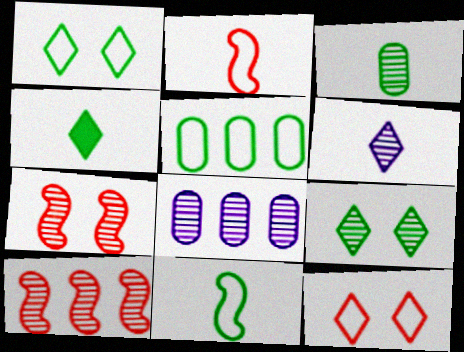[[1, 5, 11], 
[3, 4, 11]]